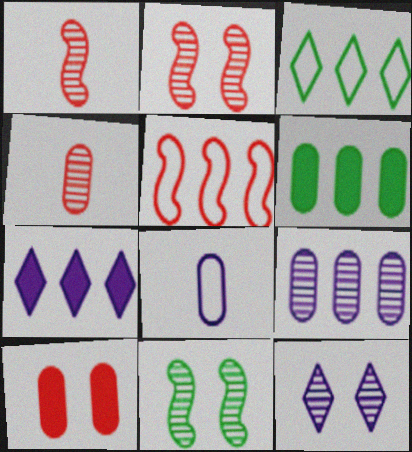[]